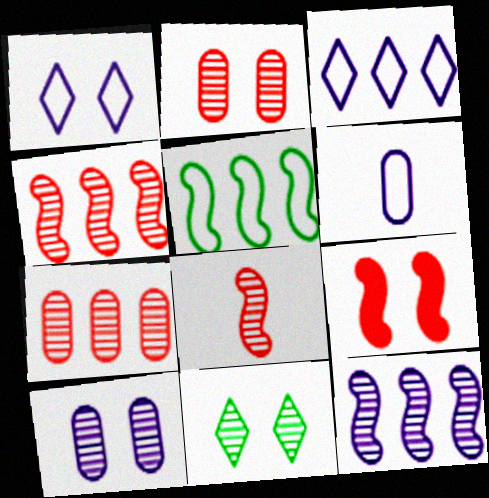[]